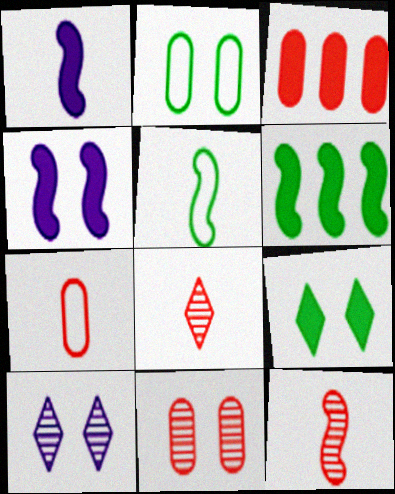[[1, 3, 9], 
[1, 5, 12], 
[3, 5, 10], 
[3, 7, 11], 
[6, 7, 10]]